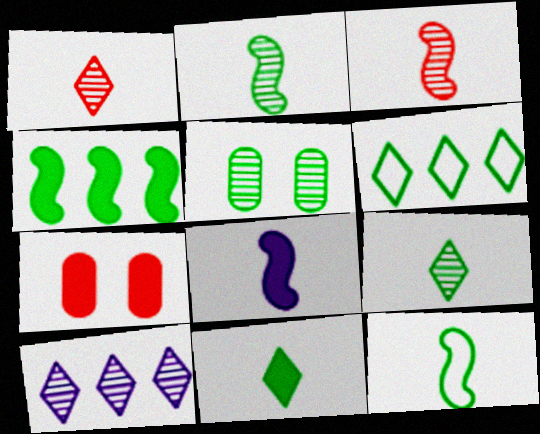[[3, 5, 10], 
[3, 8, 12], 
[7, 10, 12]]